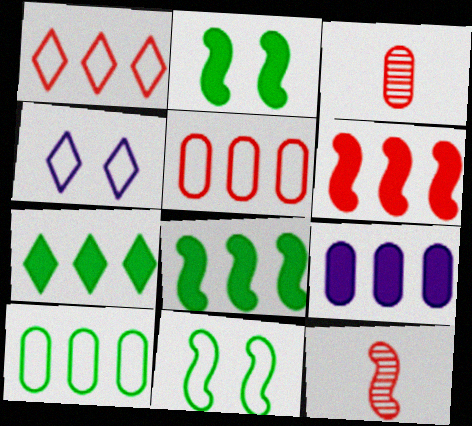[[3, 4, 8], 
[6, 7, 9]]